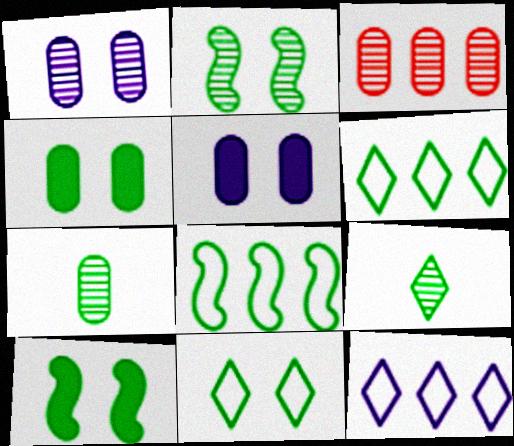[[1, 3, 7], 
[2, 4, 11], 
[4, 8, 9], 
[6, 7, 10]]